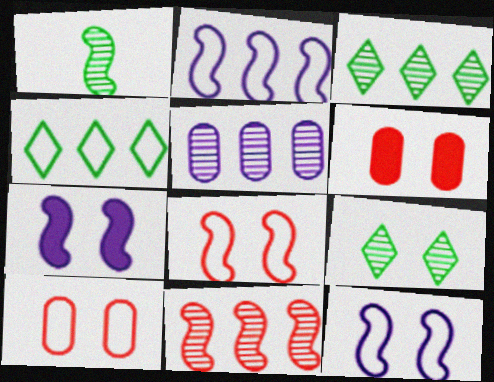[[3, 5, 11], 
[6, 9, 12], 
[7, 9, 10]]